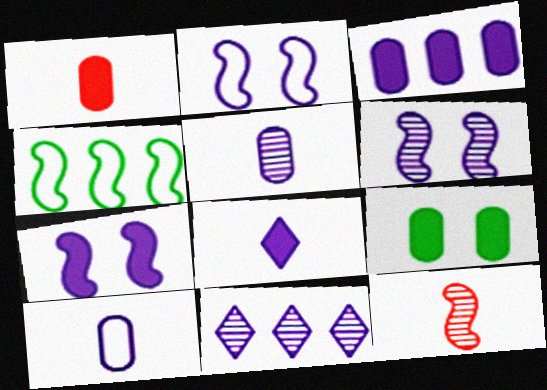[[1, 3, 9], 
[2, 6, 7], 
[3, 7, 8], 
[4, 7, 12], 
[5, 6, 11], 
[7, 10, 11]]